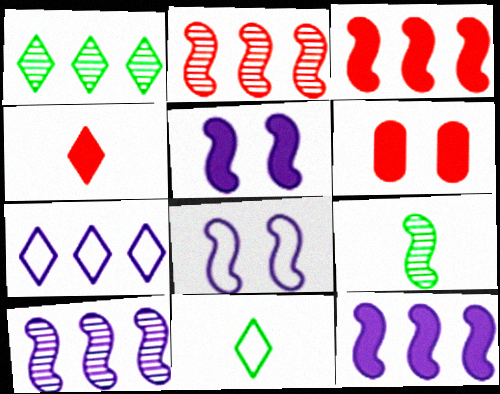[[3, 4, 6], 
[3, 8, 9], 
[6, 7, 9], 
[6, 10, 11]]